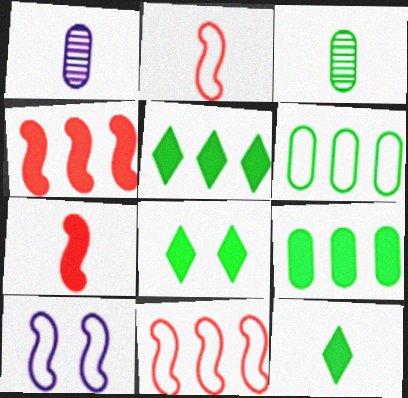[[1, 2, 12], 
[1, 8, 11], 
[5, 8, 12]]